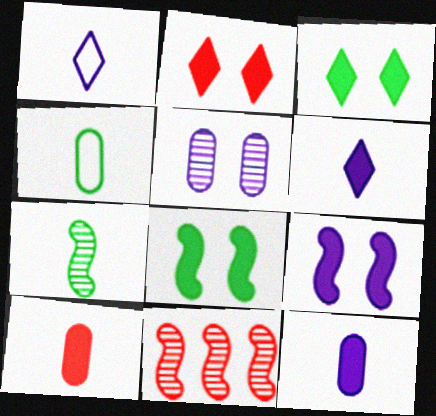[[1, 7, 10]]